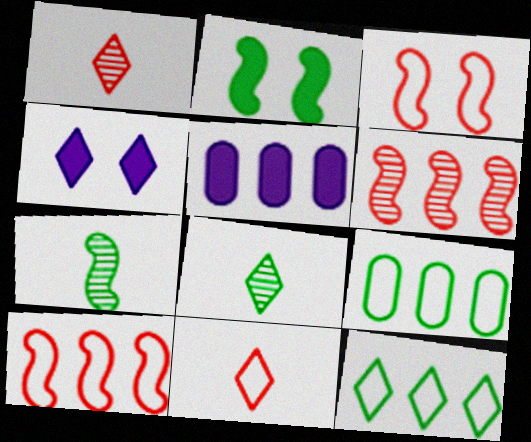[[1, 4, 12], 
[2, 8, 9], 
[3, 5, 8], 
[5, 6, 12]]